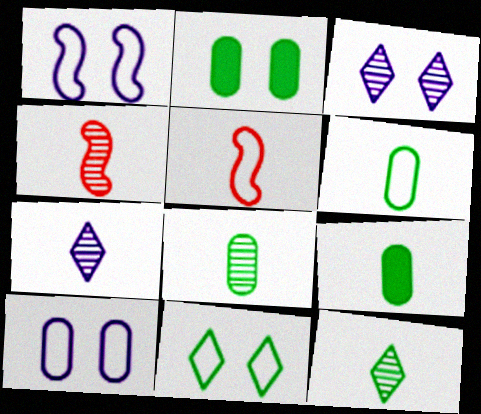[[4, 7, 8], 
[5, 7, 9], 
[6, 8, 9]]